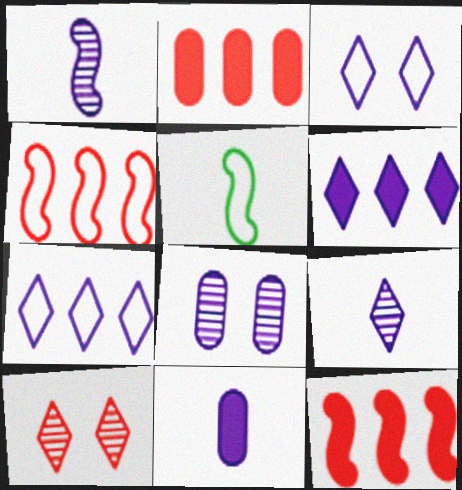[[3, 6, 9]]